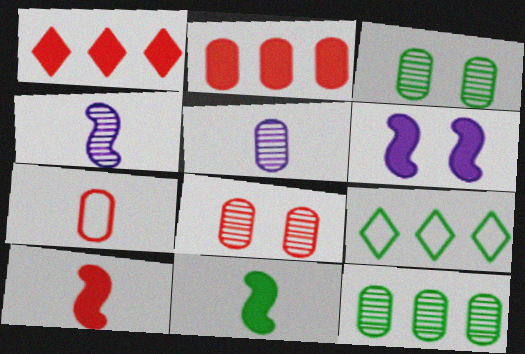[[2, 7, 8], 
[3, 9, 11], 
[5, 8, 12]]